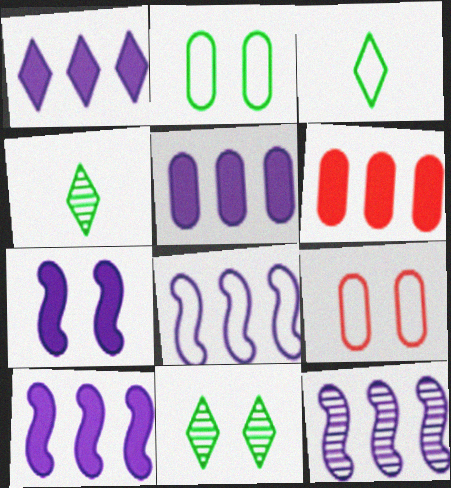[[1, 5, 10], 
[3, 8, 9], 
[4, 9, 10], 
[7, 9, 11], 
[8, 10, 12]]